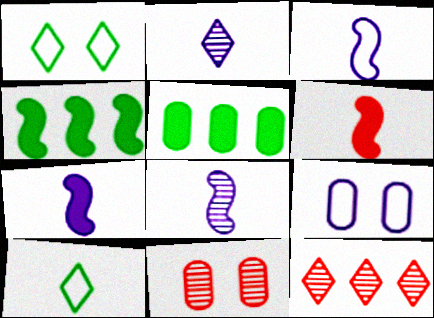[[3, 7, 8]]